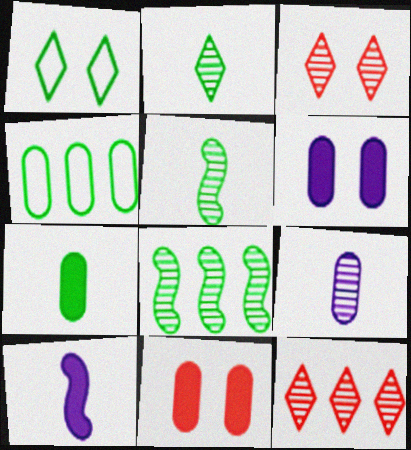[[1, 7, 8], 
[3, 4, 10], 
[3, 8, 9], 
[4, 9, 11]]